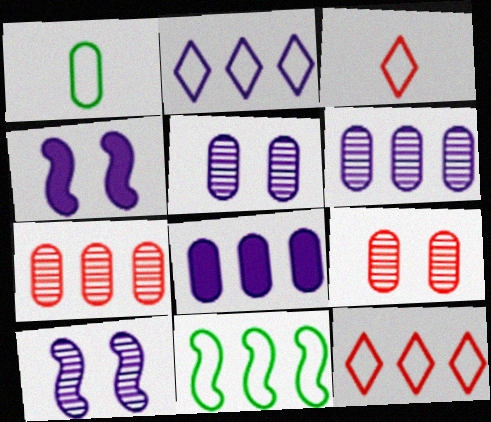[[1, 8, 9]]